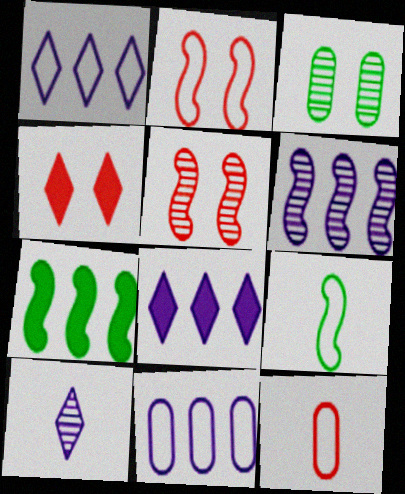[[6, 8, 11]]